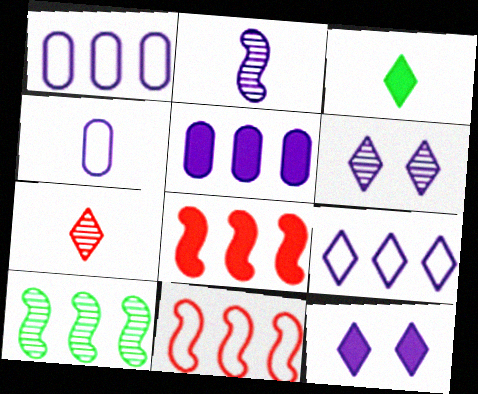[[1, 2, 12]]